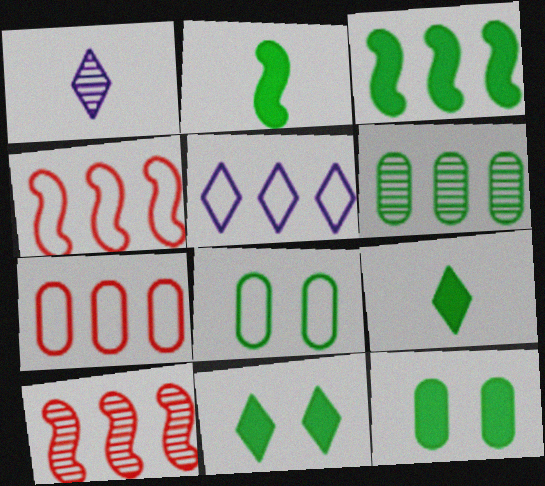[[1, 4, 12], 
[3, 9, 12]]